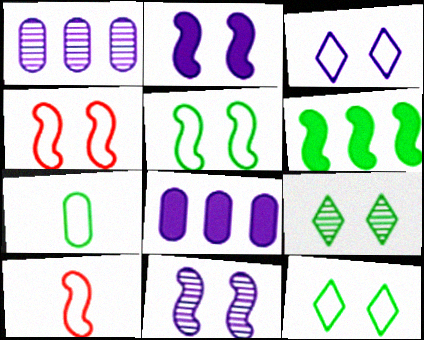[[6, 7, 9], 
[6, 10, 11], 
[8, 9, 10]]